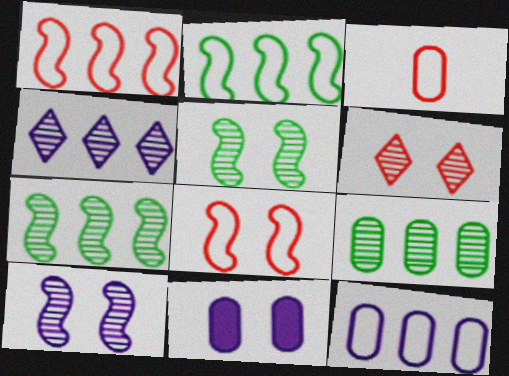[[3, 9, 11]]